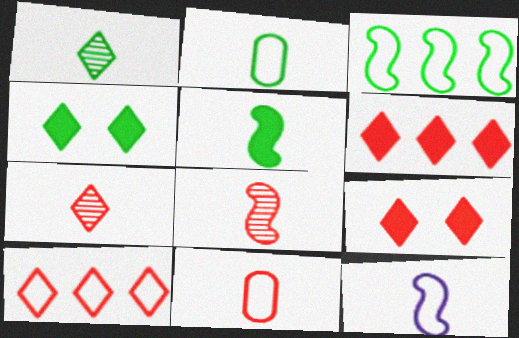[[1, 2, 5], 
[5, 8, 12], 
[7, 9, 10]]